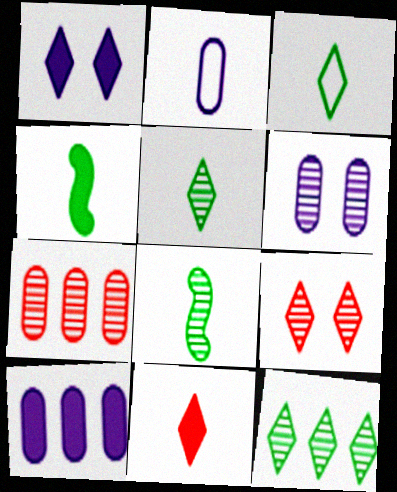[[2, 6, 10], 
[2, 8, 11]]